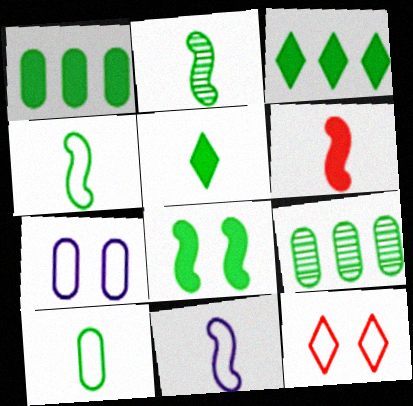[[1, 5, 8], 
[2, 5, 10], 
[2, 6, 11]]